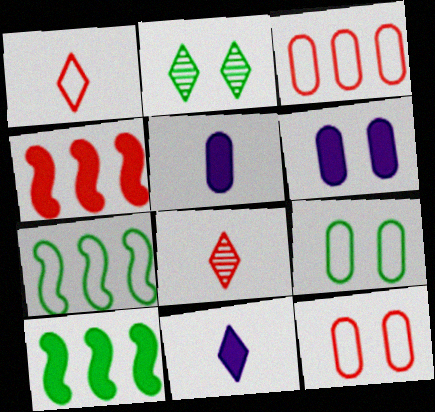[[4, 8, 12], 
[6, 7, 8]]